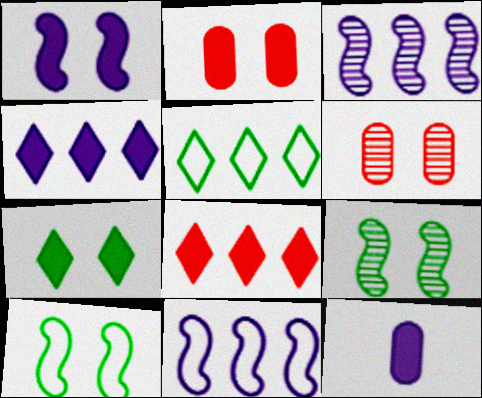[[1, 2, 7], 
[1, 4, 12]]